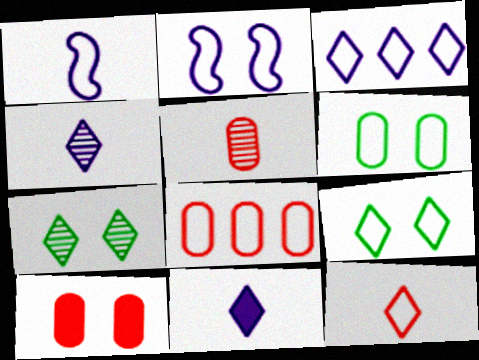[[1, 8, 9], 
[2, 7, 10], 
[3, 9, 12], 
[5, 8, 10]]